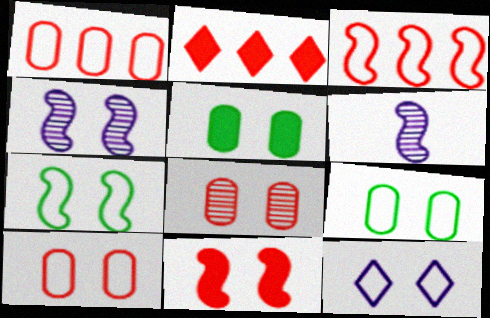[[2, 6, 9], 
[4, 7, 11], 
[7, 10, 12]]